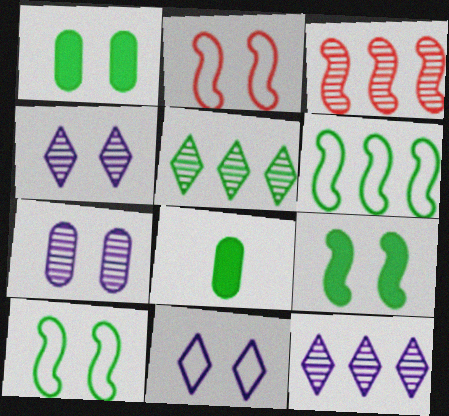[[1, 2, 4], 
[2, 8, 12], 
[3, 8, 11], 
[5, 8, 10]]